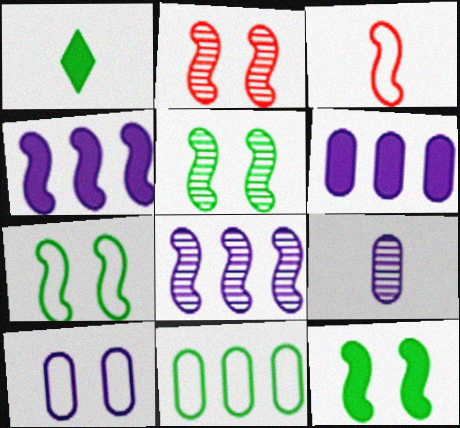[[1, 3, 9], 
[1, 5, 11], 
[3, 4, 5], 
[3, 8, 12], 
[5, 7, 12], 
[6, 9, 10]]